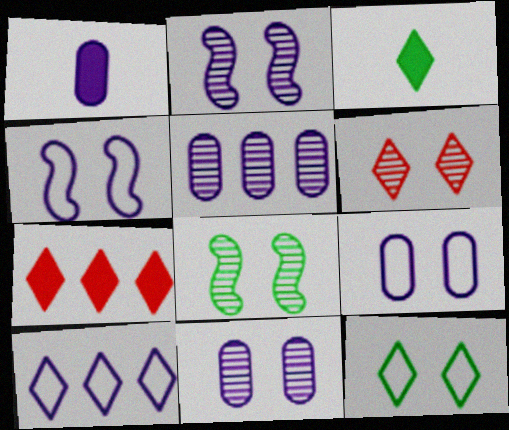[[1, 2, 10], 
[1, 5, 9], 
[3, 6, 10], 
[6, 8, 11]]